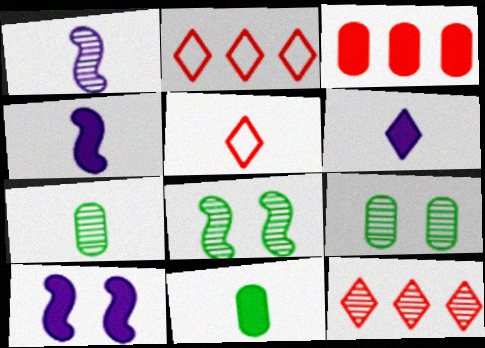[[1, 5, 11], 
[1, 9, 12], 
[2, 4, 9], 
[2, 7, 10], 
[4, 5, 7]]